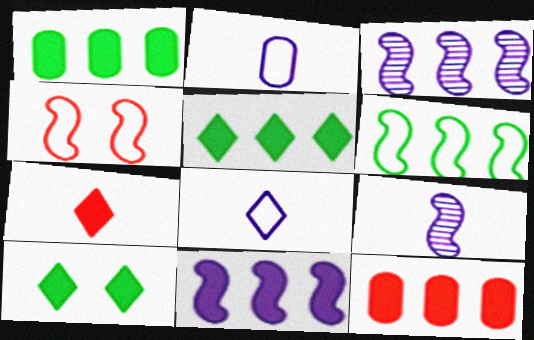[[5, 11, 12]]